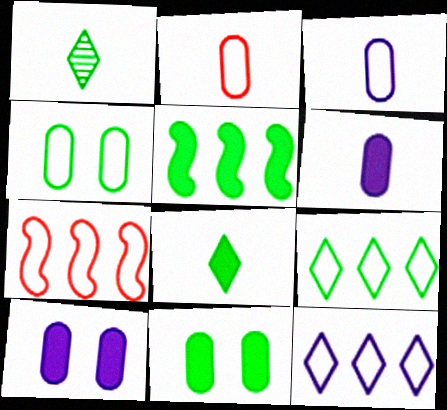[[1, 4, 5], 
[1, 7, 10], 
[5, 8, 11]]